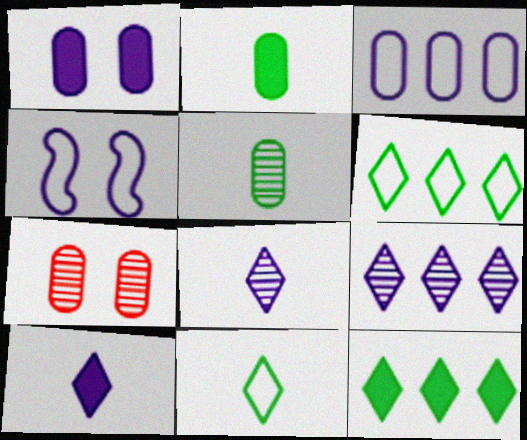[[2, 3, 7]]